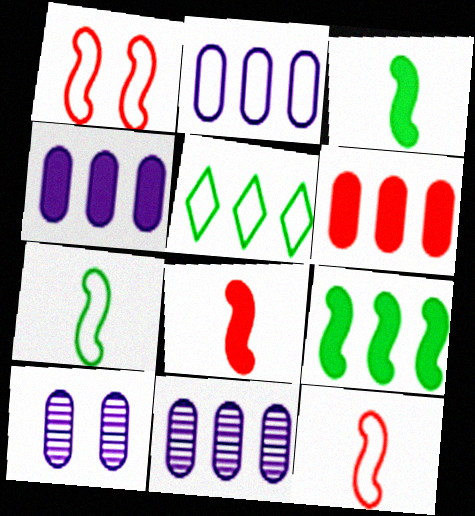[[2, 4, 11], 
[5, 8, 10]]